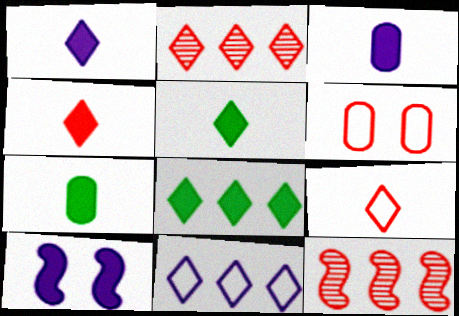[[1, 4, 5], 
[2, 8, 11], 
[4, 6, 12]]